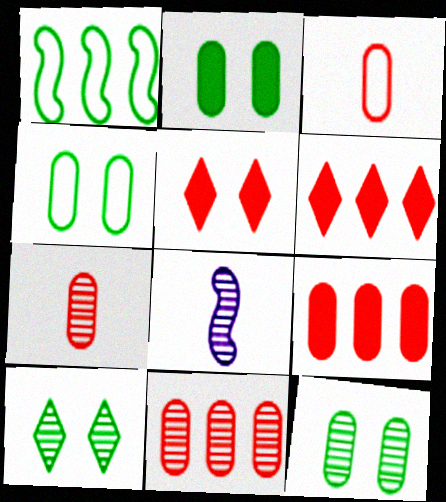[[2, 4, 12], 
[4, 6, 8], 
[8, 10, 11]]